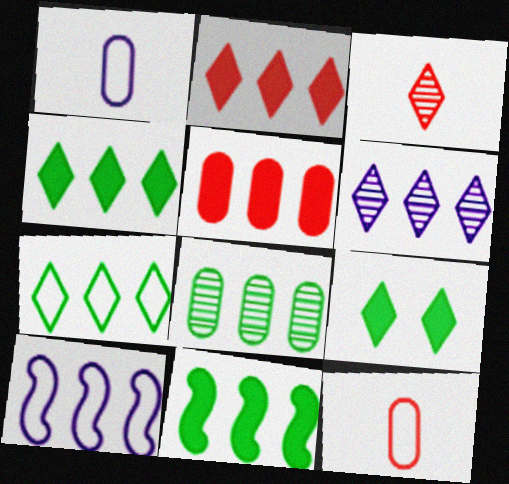[[2, 6, 7], 
[2, 8, 10], 
[7, 8, 11]]